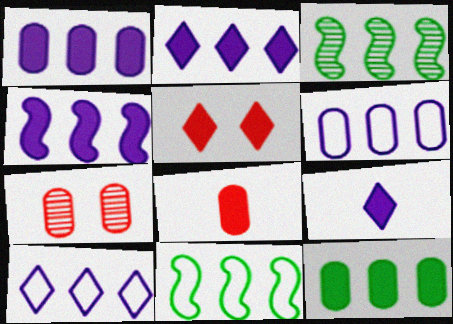[[1, 2, 4], 
[7, 9, 11]]